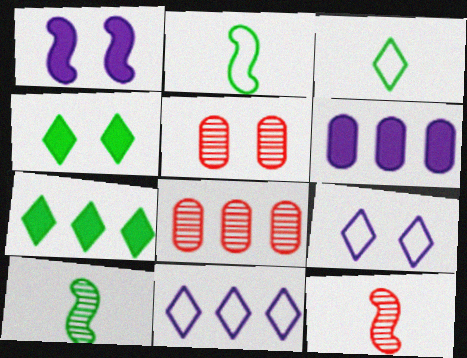[[1, 3, 8]]